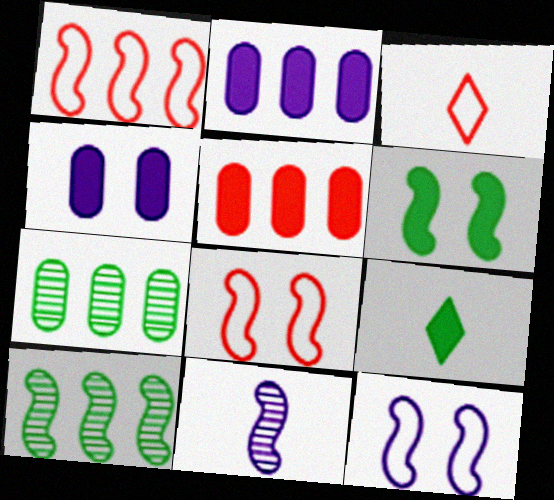[[1, 6, 11], 
[3, 4, 10]]